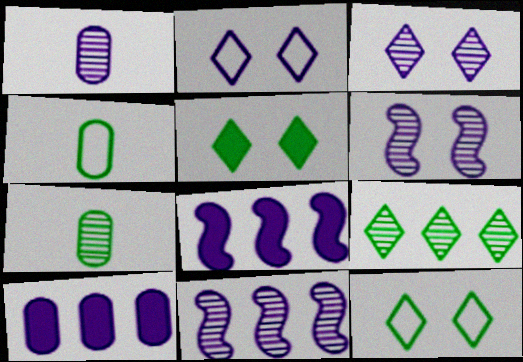[[1, 2, 8], 
[1, 3, 11]]